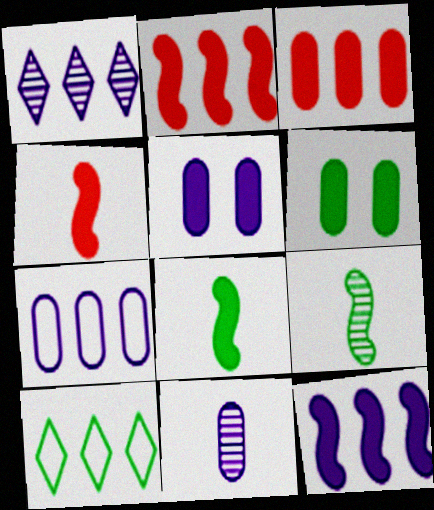[[1, 7, 12], 
[5, 7, 11], 
[6, 9, 10]]